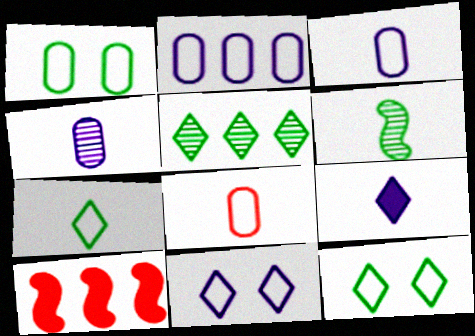[[1, 2, 8], 
[2, 5, 10], 
[4, 10, 12], 
[6, 8, 9]]